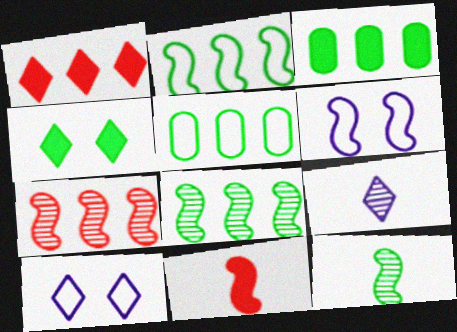[[4, 5, 12], 
[6, 8, 11]]